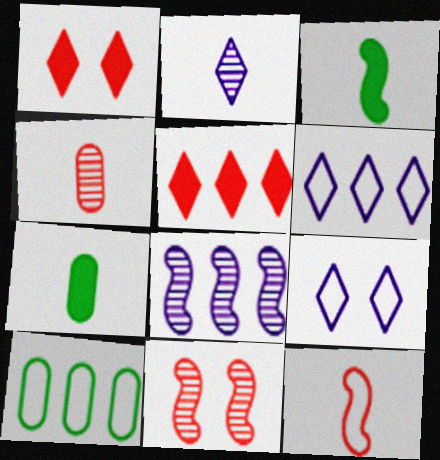[[2, 7, 12], 
[5, 8, 10], 
[6, 7, 11], 
[9, 10, 12]]